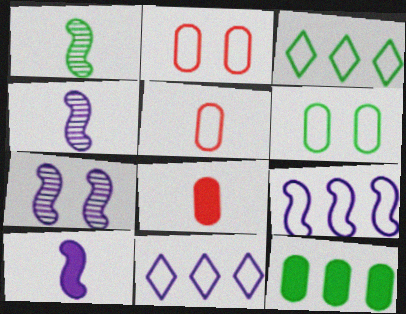[[3, 7, 8], 
[7, 9, 10]]